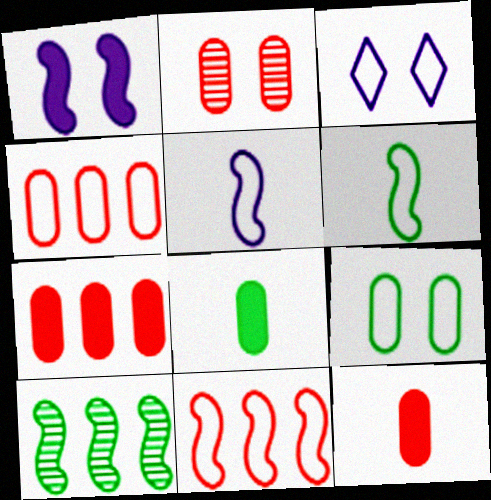[[2, 4, 12], 
[3, 4, 6], 
[3, 10, 12]]